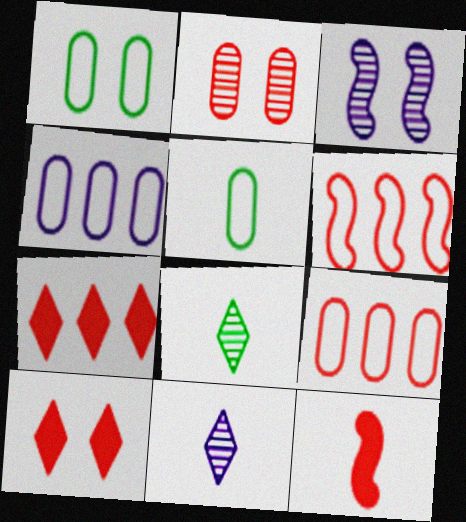[[1, 3, 10], 
[3, 5, 7], 
[5, 11, 12]]